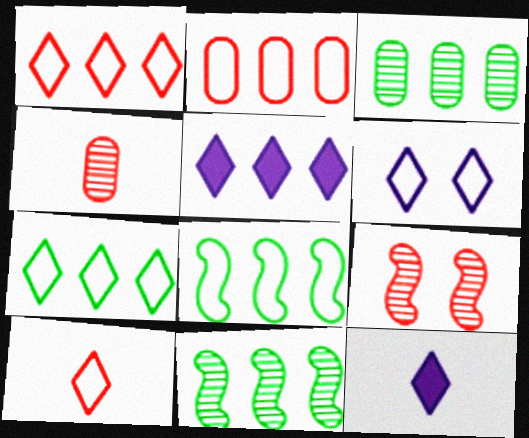[[2, 5, 11], 
[6, 7, 10]]